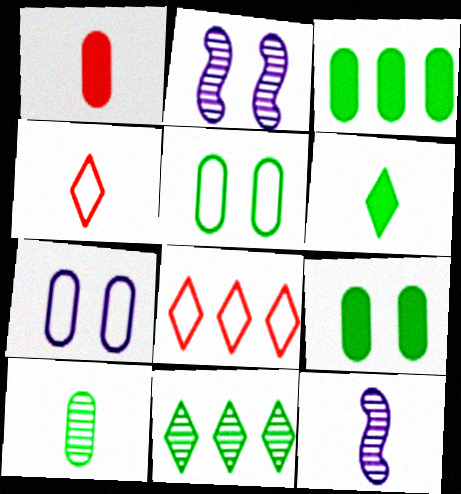[[2, 3, 4], 
[3, 5, 10], 
[8, 9, 12]]